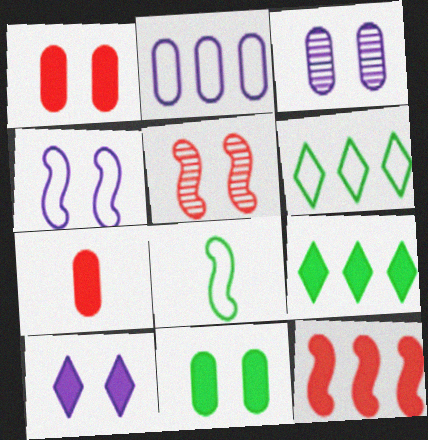[[3, 4, 10]]